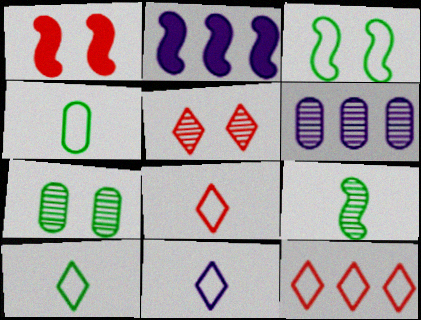[[1, 6, 10], 
[2, 4, 5], 
[2, 7, 8], 
[5, 6, 9], 
[8, 10, 11]]